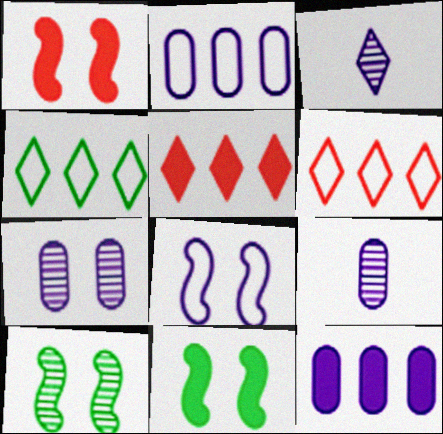[[1, 4, 9], 
[1, 8, 10], 
[3, 8, 12], 
[6, 9, 11]]